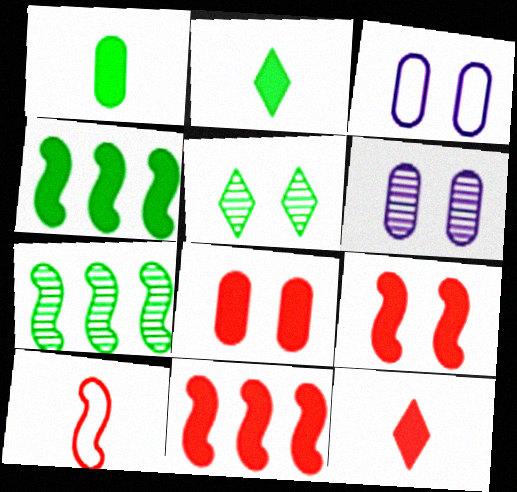[[3, 5, 9], 
[3, 7, 12], 
[8, 11, 12]]